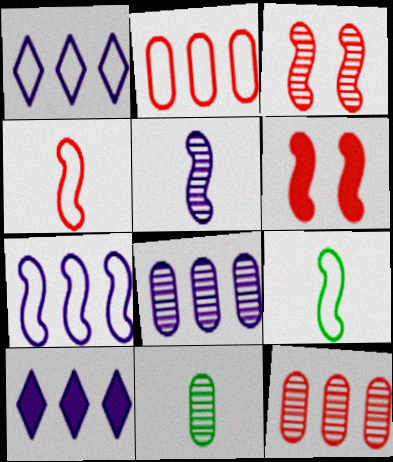[[1, 6, 11], 
[7, 8, 10]]